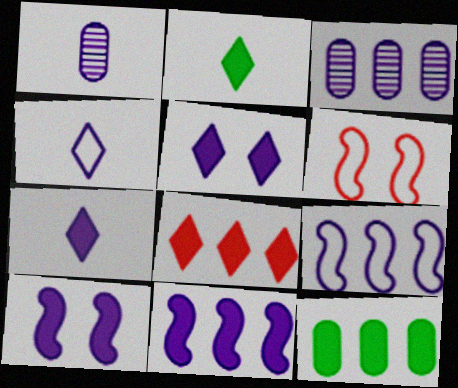[[1, 5, 9], 
[2, 3, 6], 
[2, 5, 8], 
[3, 4, 10], 
[8, 11, 12]]